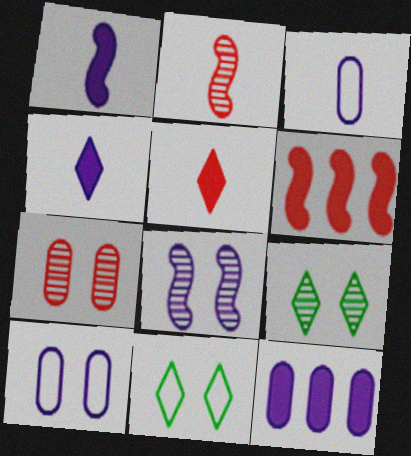[[2, 11, 12], 
[3, 6, 9], 
[7, 8, 9]]